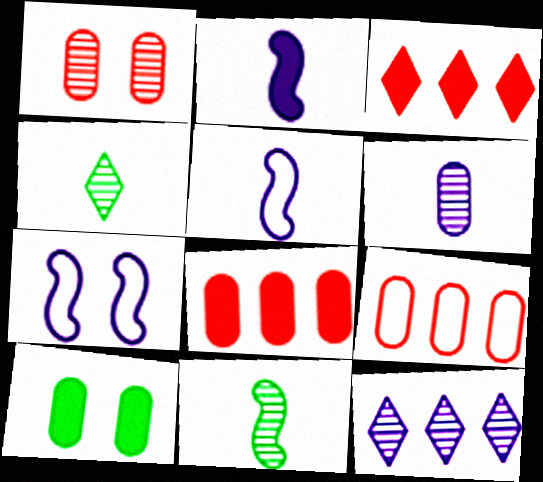[[1, 11, 12], 
[2, 3, 10], 
[4, 7, 8], 
[6, 9, 10]]